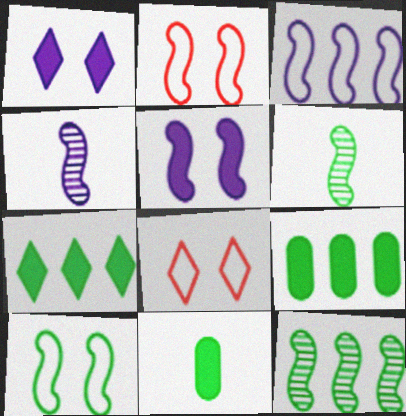[[3, 4, 5], 
[4, 8, 9]]